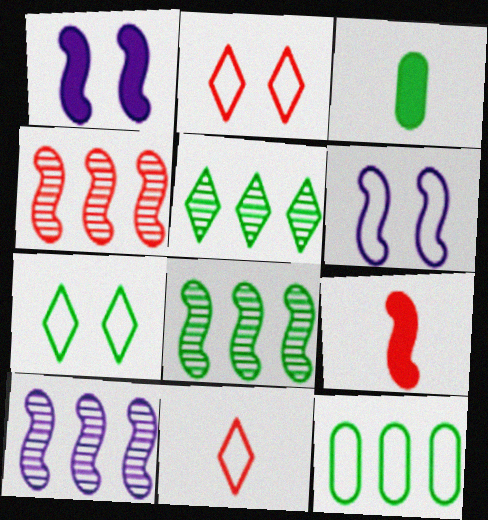[[2, 3, 10], 
[3, 7, 8], 
[4, 8, 10], 
[6, 8, 9], 
[6, 11, 12]]